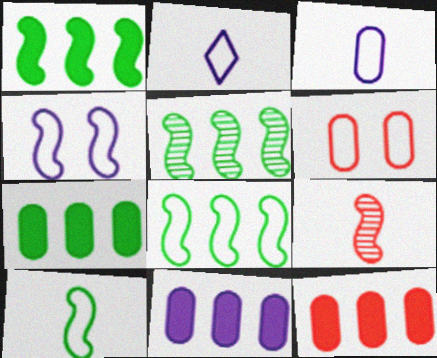[[1, 4, 9], 
[1, 5, 8], 
[2, 6, 8], 
[7, 11, 12]]